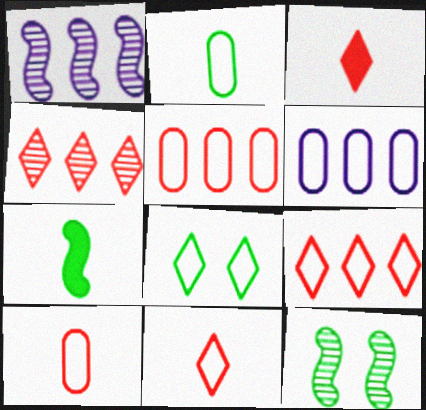[[3, 6, 12]]